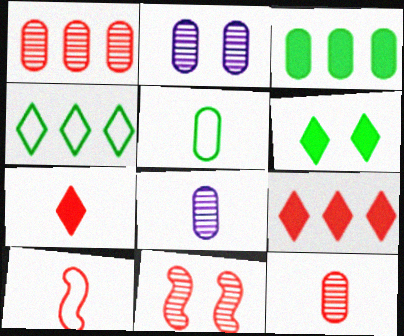[[7, 10, 12]]